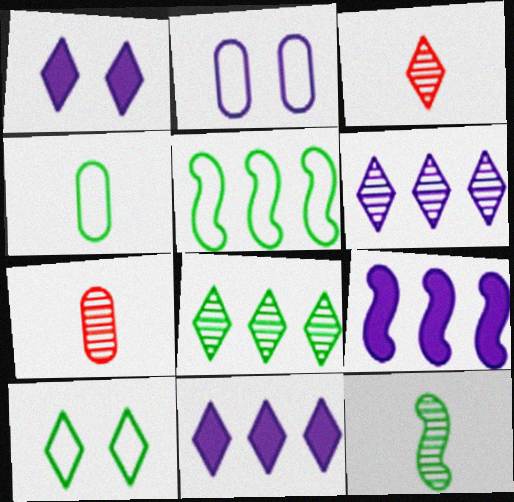[[1, 5, 7], 
[3, 10, 11], 
[4, 5, 10], 
[7, 9, 10]]